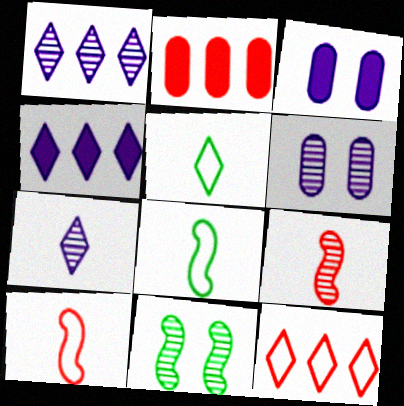[]